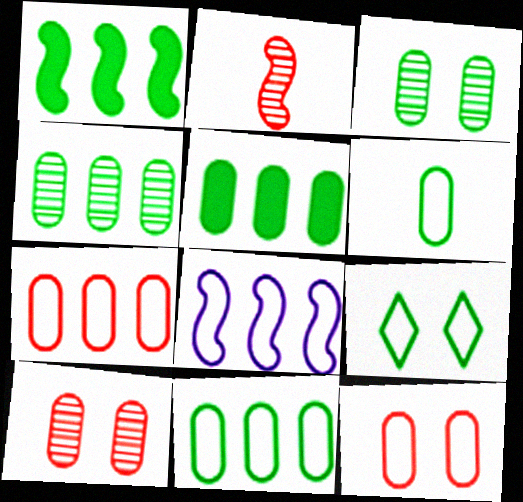[[3, 5, 6], 
[4, 5, 11]]